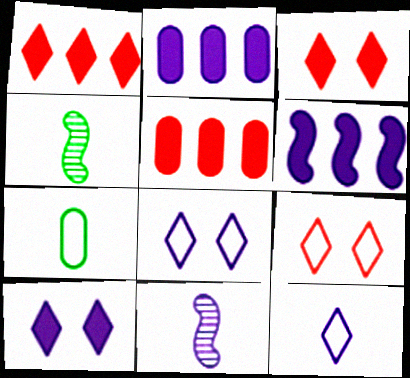[[2, 4, 9], 
[2, 8, 11], 
[4, 5, 8]]